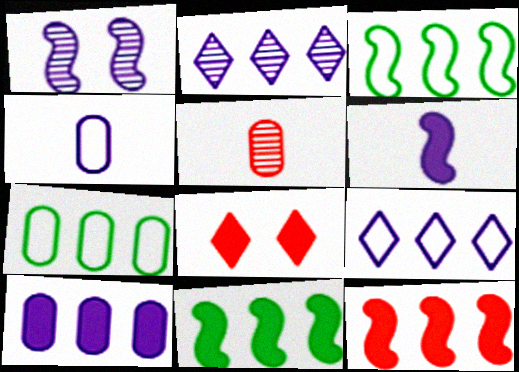[[2, 7, 12]]